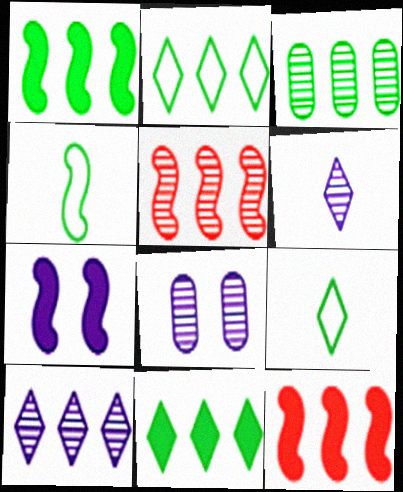[[1, 2, 3], 
[3, 5, 10], 
[4, 5, 7], 
[8, 9, 12]]